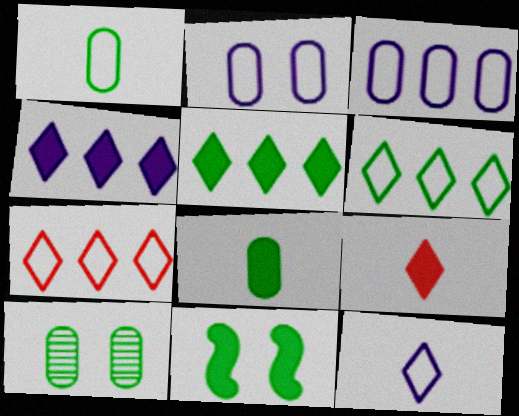[[5, 8, 11]]